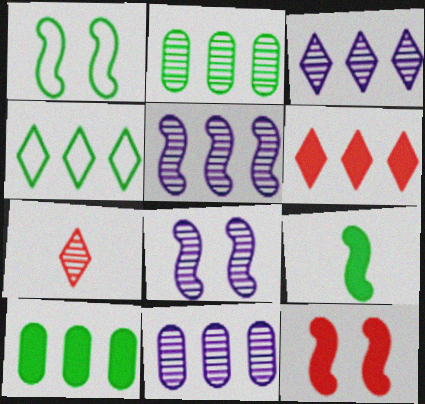[[1, 8, 12], 
[2, 7, 8], 
[3, 4, 6], 
[3, 5, 11]]